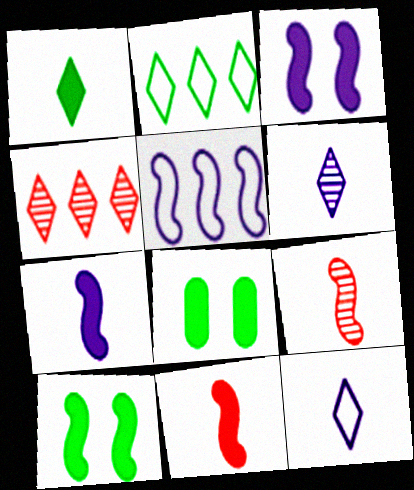[[5, 9, 10]]